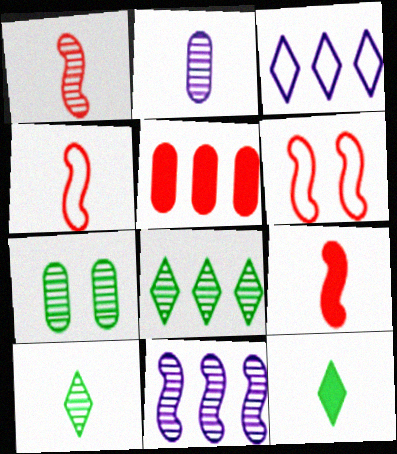[[1, 2, 10], 
[1, 4, 9], 
[2, 4, 12], 
[3, 7, 9]]